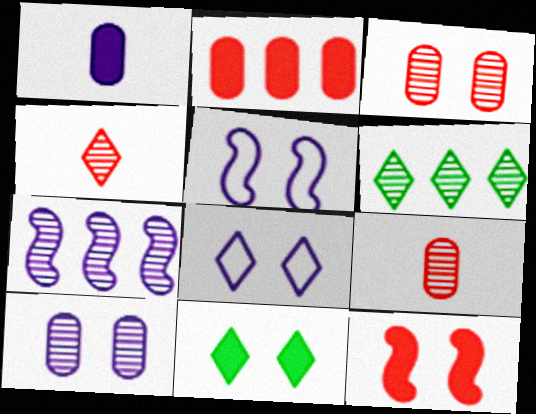[[1, 7, 8], 
[3, 5, 11]]